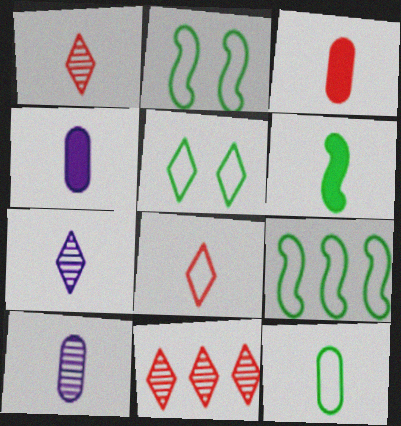[[2, 4, 11], 
[3, 10, 12], 
[5, 9, 12], 
[6, 8, 10]]